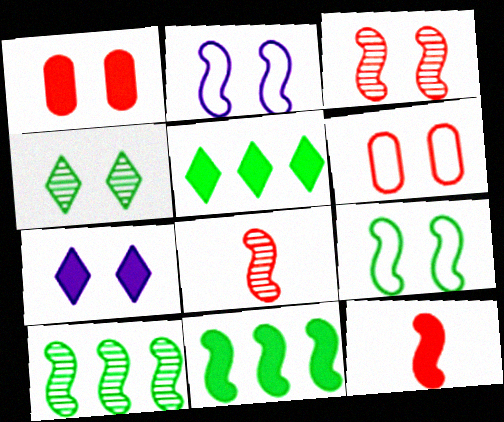[[1, 2, 4], 
[2, 8, 11], 
[2, 10, 12]]